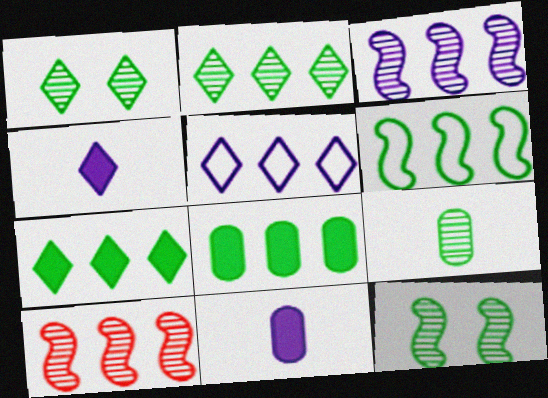[[2, 6, 8], 
[2, 9, 12], 
[5, 8, 10]]